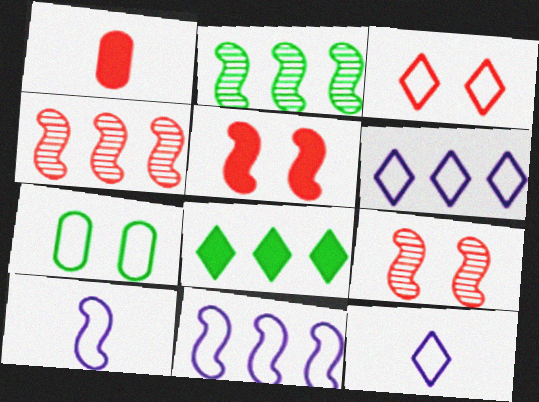[[1, 3, 4], 
[2, 5, 10]]